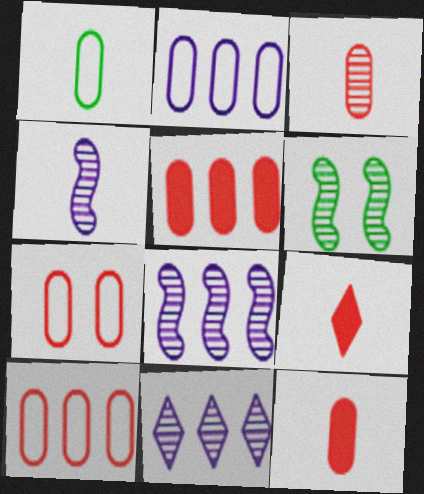[[1, 2, 7], 
[1, 4, 9], 
[2, 6, 9], 
[3, 5, 7], 
[3, 6, 11]]